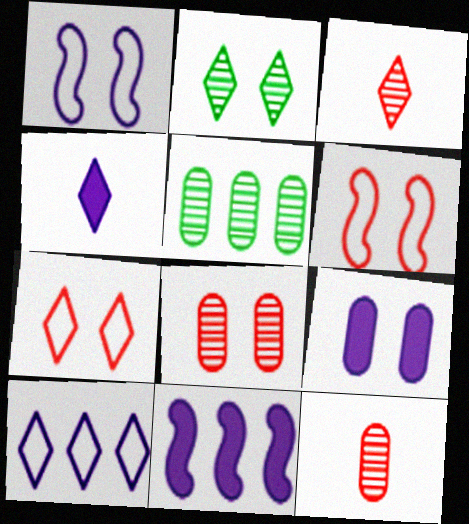[[2, 6, 9], 
[4, 5, 6], 
[4, 9, 11]]